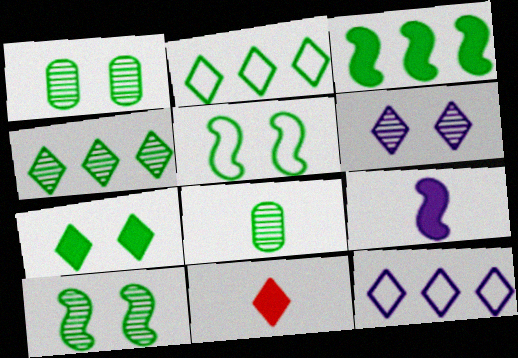[[1, 5, 7], 
[2, 6, 11], 
[4, 8, 10]]